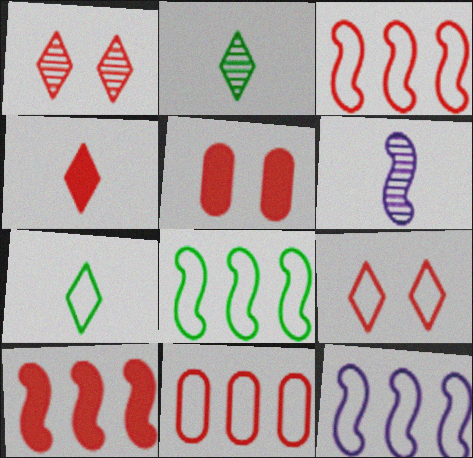[[2, 5, 12], 
[3, 8, 12], 
[4, 5, 10]]